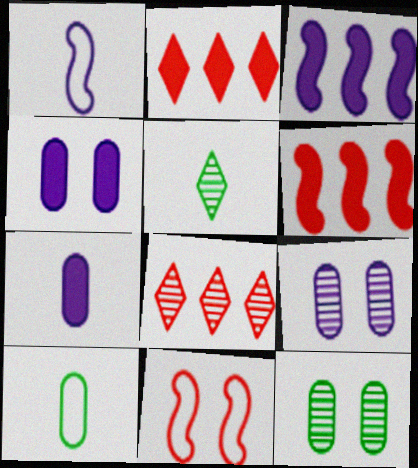[[1, 2, 12]]